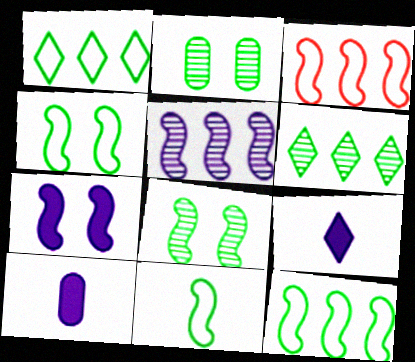[[2, 3, 9], 
[4, 11, 12]]